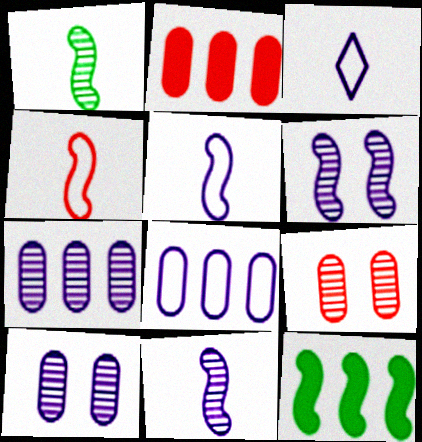[[3, 9, 12], 
[4, 6, 12]]